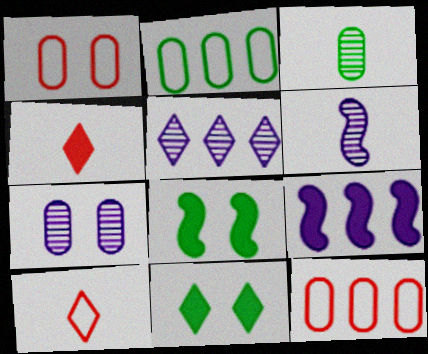[[5, 6, 7], 
[5, 10, 11], 
[6, 11, 12]]